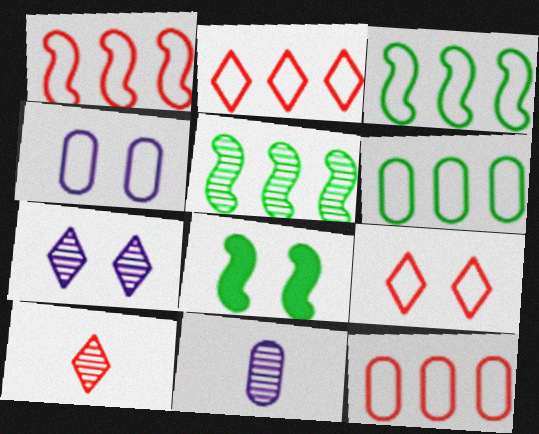[[1, 2, 12], 
[2, 8, 11]]